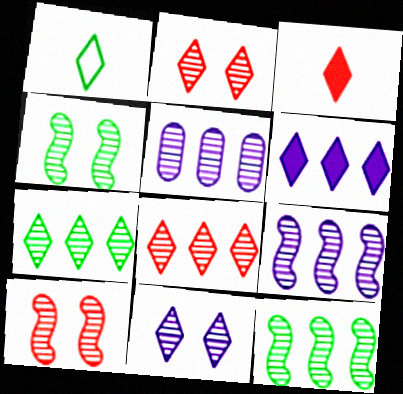[[1, 2, 6], 
[5, 8, 12]]